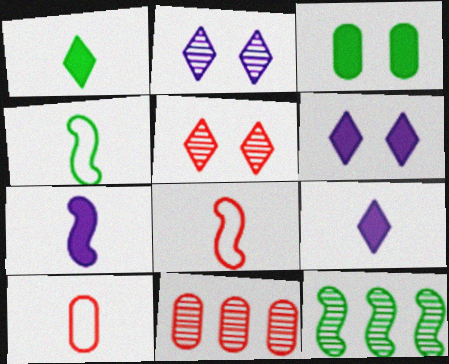[[4, 6, 11], 
[6, 10, 12]]